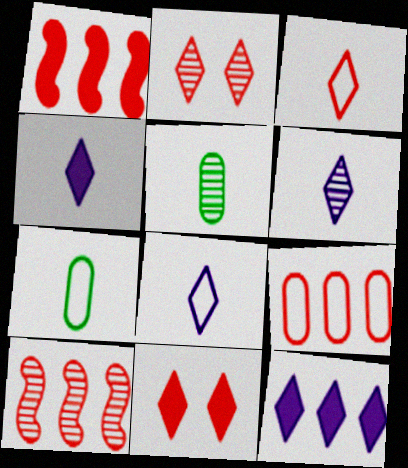[[4, 6, 8]]